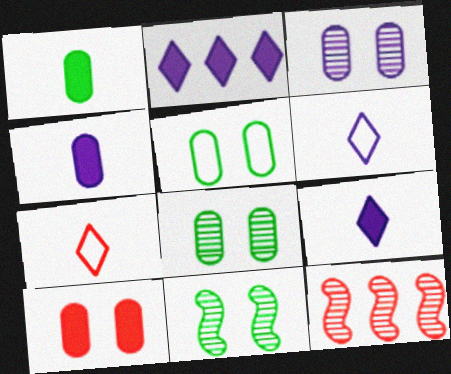[[3, 5, 10], 
[5, 9, 12], 
[7, 10, 12]]